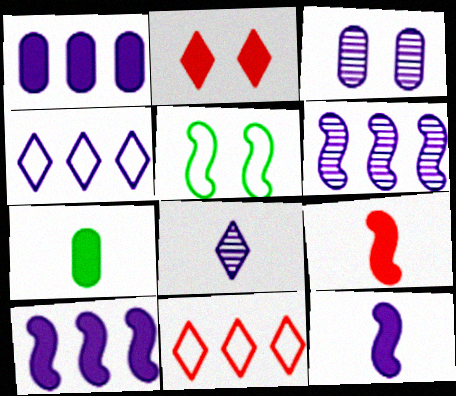[[1, 4, 6], 
[2, 3, 5], 
[2, 7, 10], 
[3, 4, 12], 
[3, 6, 8], 
[5, 6, 9]]